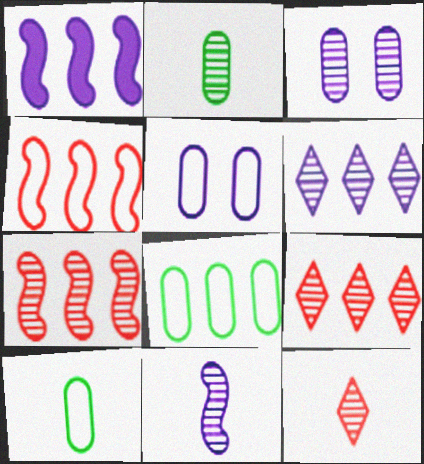[[1, 8, 9], 
[2, 11, 12], 
[3, 6, 11]]